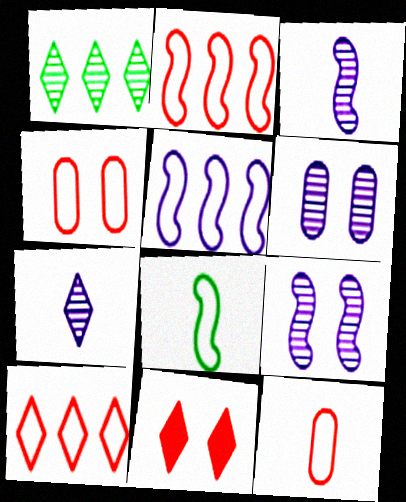[]